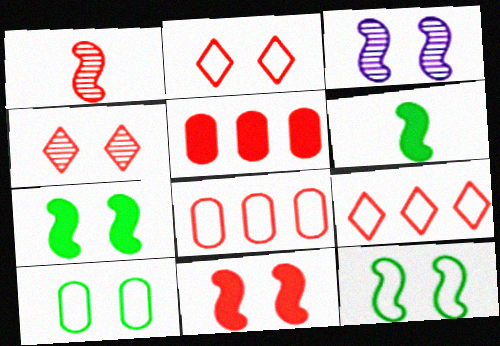[[1, 2, 5], 
[3, 11, 12]]